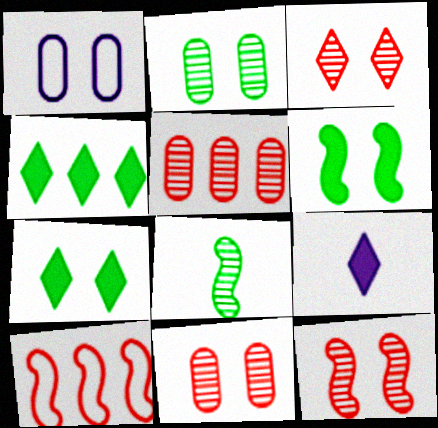[[1, 3, 6], 
[1, 7, 12], 
[2, 9, 10], 
[3, 11, 12]]